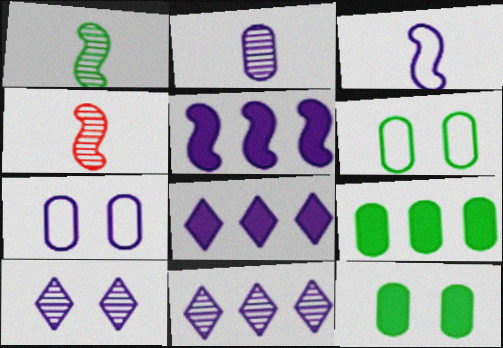[[4, 6, 8]]